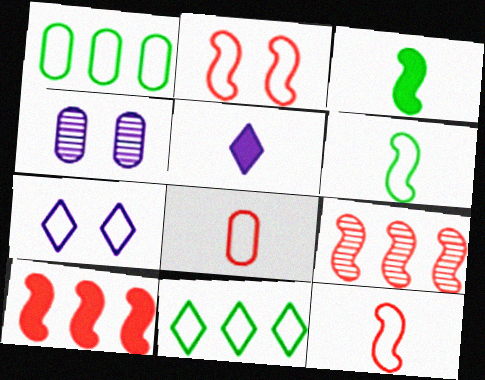[[1, 7, 12]]